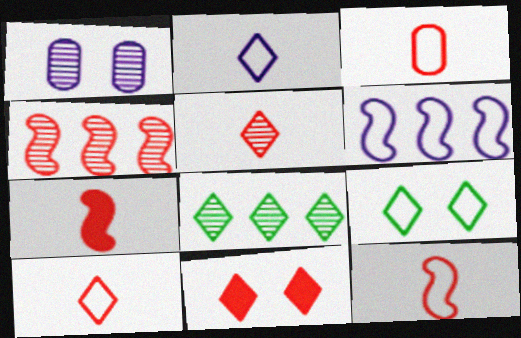[[2, 8, 11], 
[3, 4, 11], 
[3, 5, 7], 
[3, 6, 9], 
[3, 10, 12]]